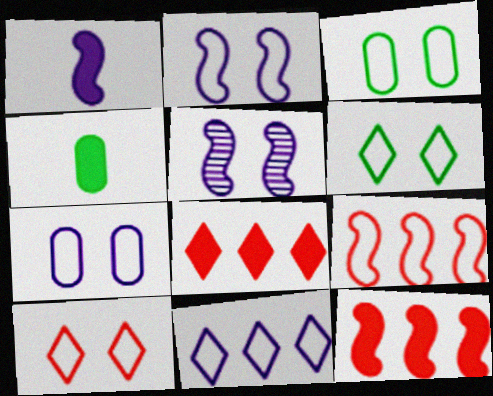[[2, 3, 10]]